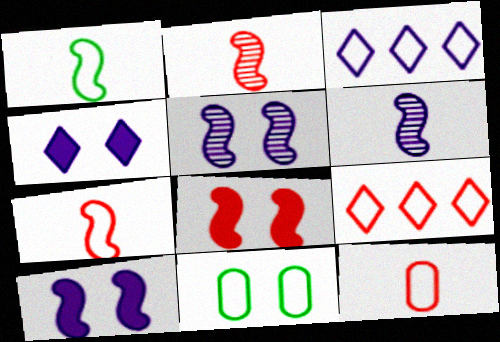[[3, 7, 11]]